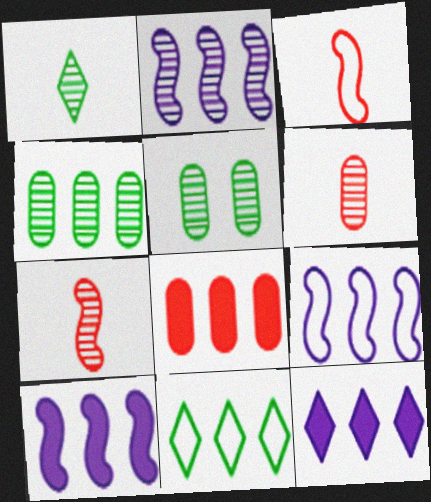[[2, 8, 11], 
[2, 9, 10], 
[3, 5, 12]]